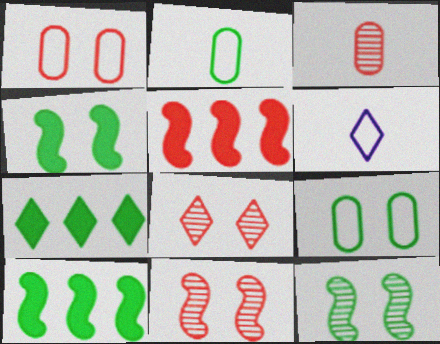[[2, 7, 12], 
[6, 7, 8]]